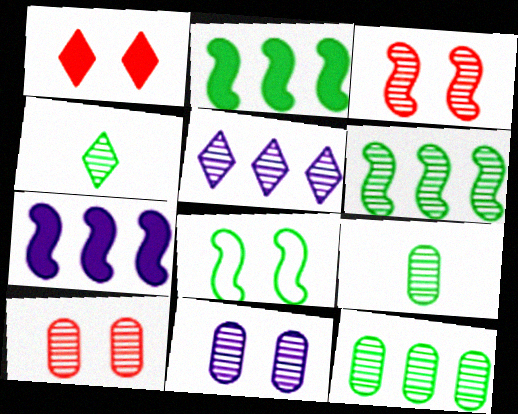[[1, 8, 11], 
[3, 5, 9]]